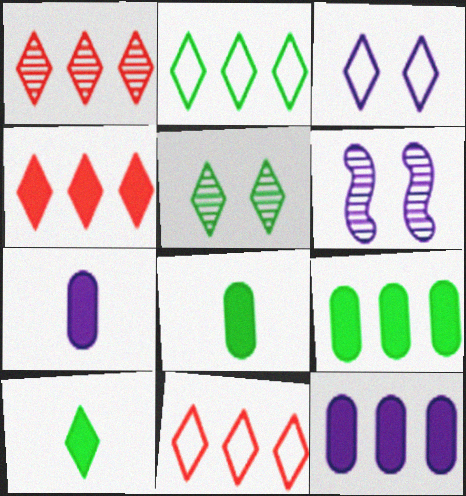[[1, 3, 10], 
[1, 4, 11], 
[2, 5, 10], 
[6, 8, 11]]